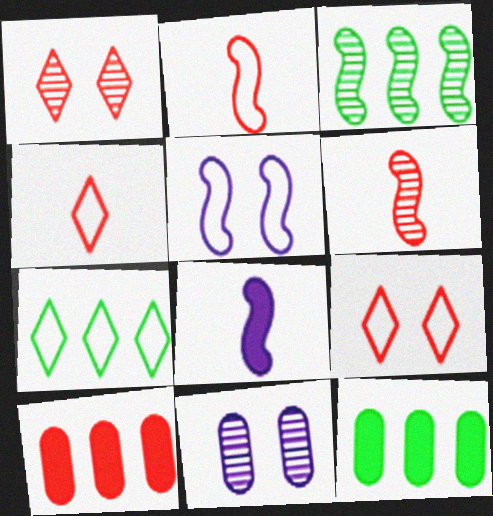[[1, 2, 10], 
[3, 7, 12], 
[6, 9, 10]]